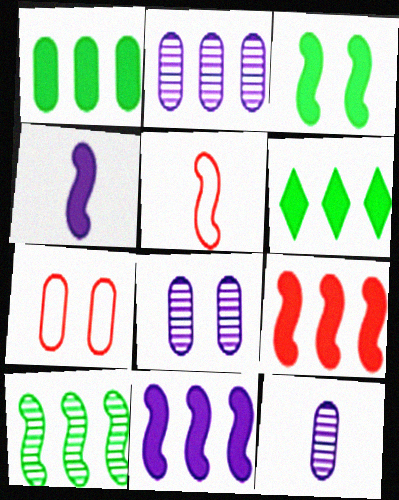[[1, 7, 12], 
[2, 8, 12], 
[3, 4, 9], 
[5, 6, 8]]